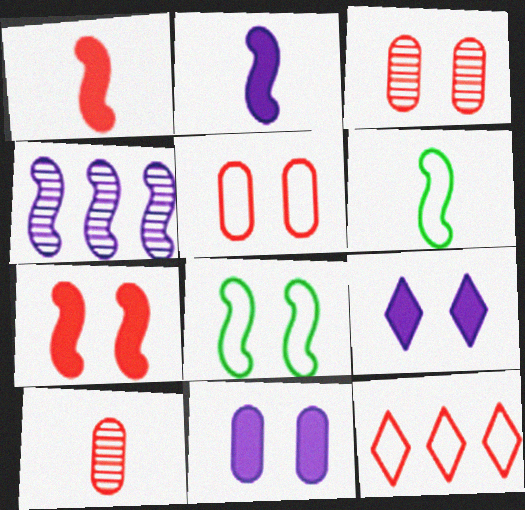[[1, 3, 12], 
[1, 4, 8], 
[3, 8, 9], 
[4, 6, 7], 
[7, 10, 12]]